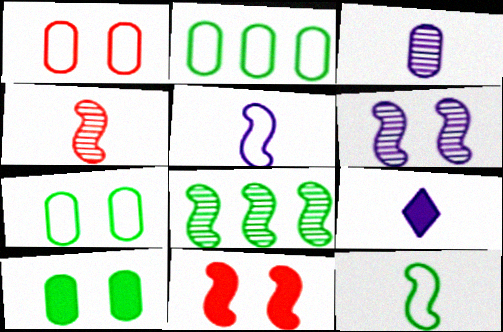[[1, 8, 9], 
[3, 5, 9], 
[4, 6, 8], 
[5, 8, 11]]